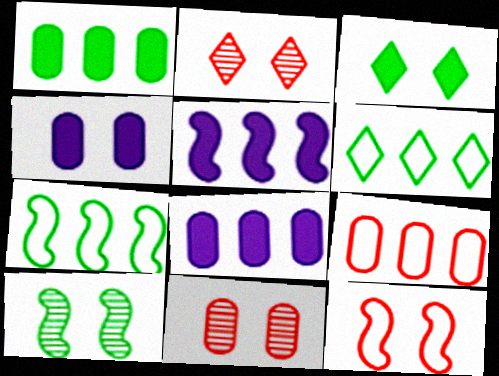[]